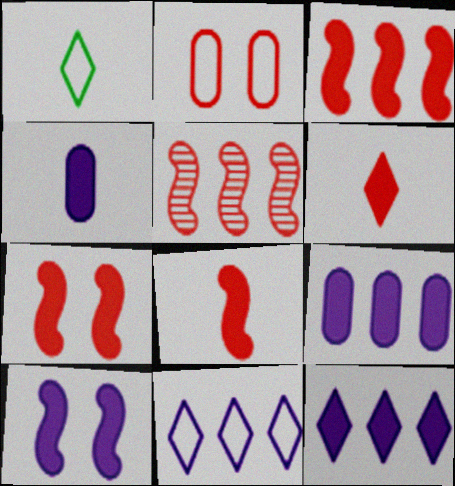[[2, 5, 6], 
[3, 7, 8], 
[4, 10, 12]]